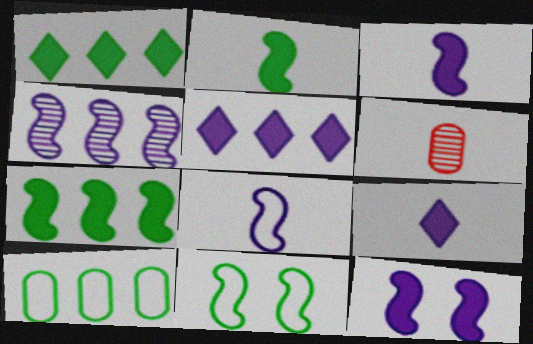[[4, 8, 12], 
[5, 6, 11]]